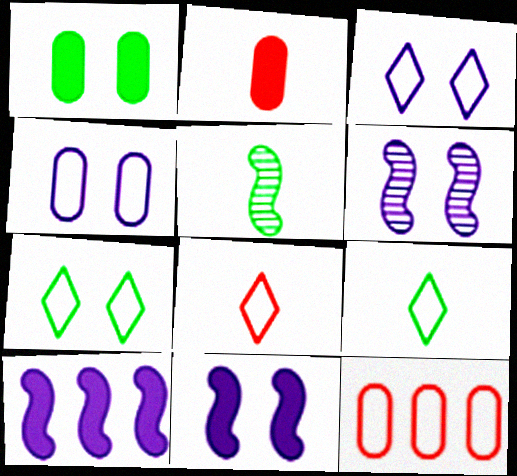[]